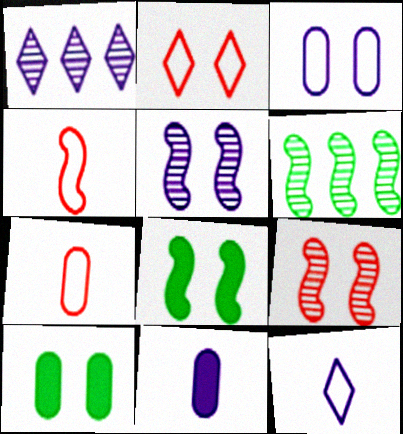[[1, 4, 10], 
[1, 7, 8], 
[2, 5, 10], 
[2, 6, 11]]